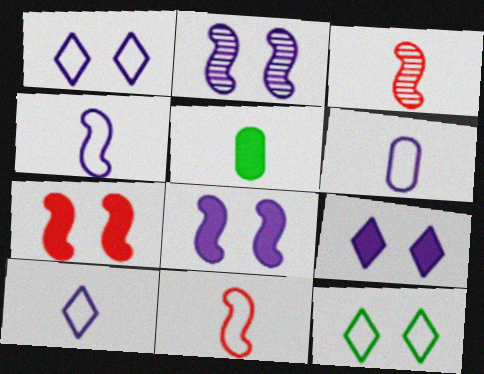[[3, 5, 10], 
[4, 6, 10]]